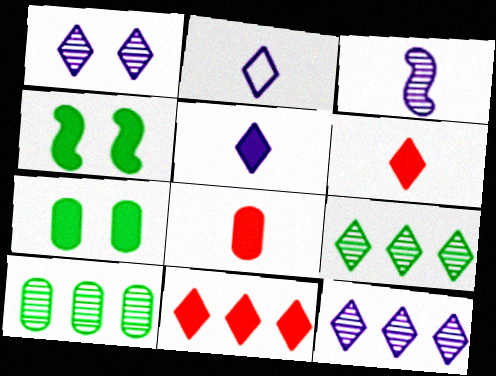[]